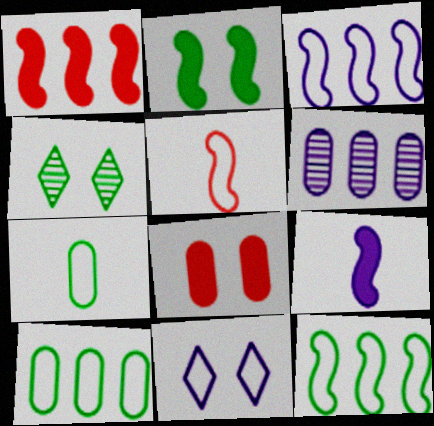[[1, 2, 9], 
[5, 10, 11], 
[6, 7, 8], 
[6, 9, 11]]